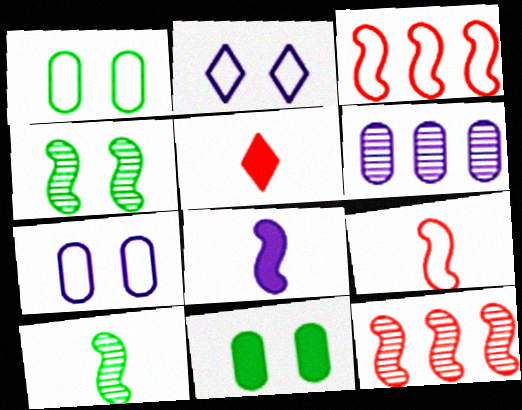[[2, 6, 8], 
[3, 4, 8], 
[8, 9, 10]]